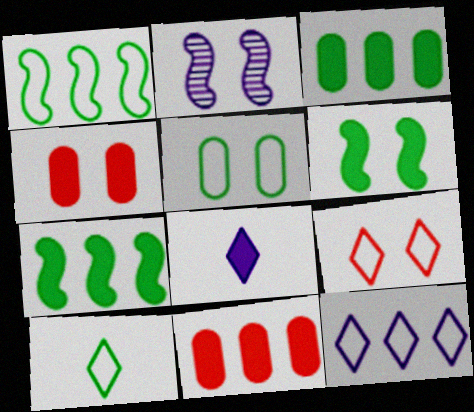[[1, 5, 10], 
[2, 10, 11], 
[4, 7, 8], 
[6, 8, 11], 
[9, 10, 12]]